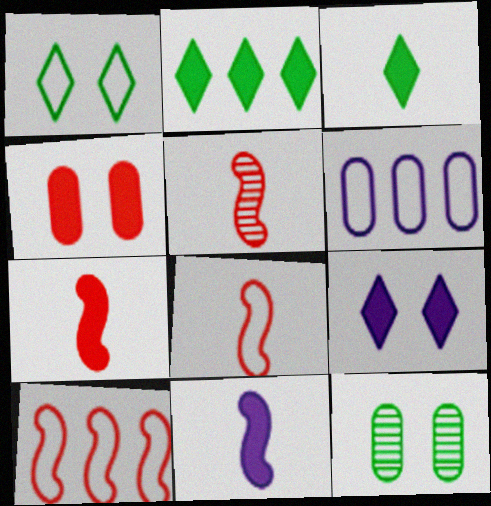[[1, 6, 8], 
[2, 4, 11], 
[5, 7, 8]]